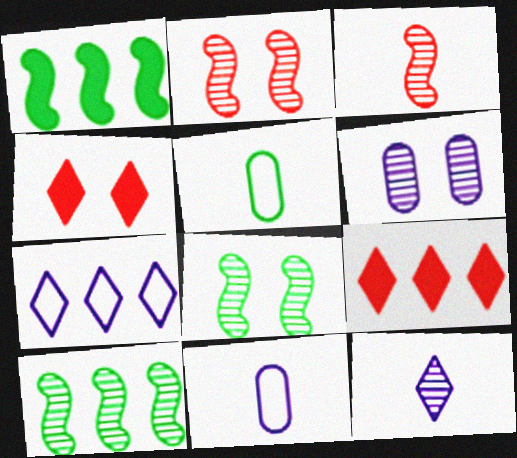[[4, 10, 11], 
[8, 9, 11]]